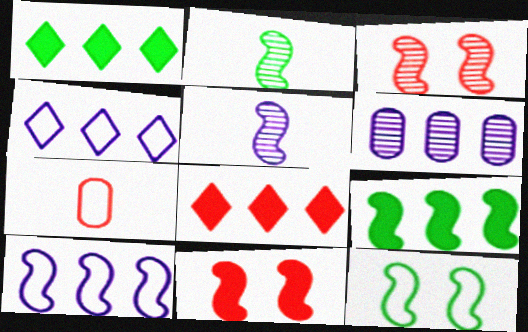[[2, 9, 12], 
[2, 10, 11], 
[3, 7, 8], 
[4, 7, 12]]